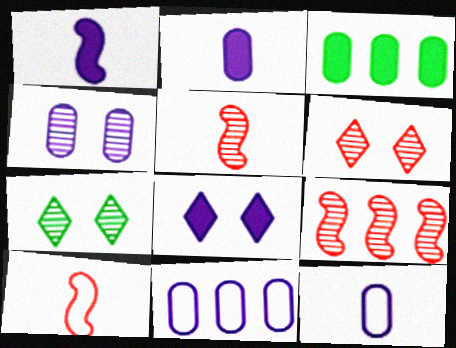[[2, 4, 11]]